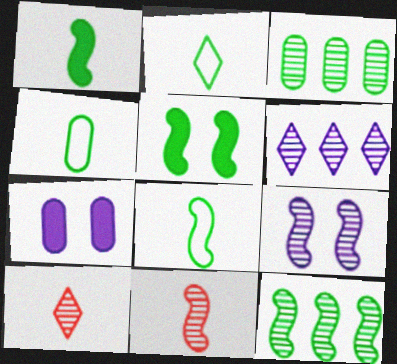[[2, 3, 5], 
[2, 4, 8], 
[3, 9, 10], 
[5, 8, 12], 
[9, 11, 12]]